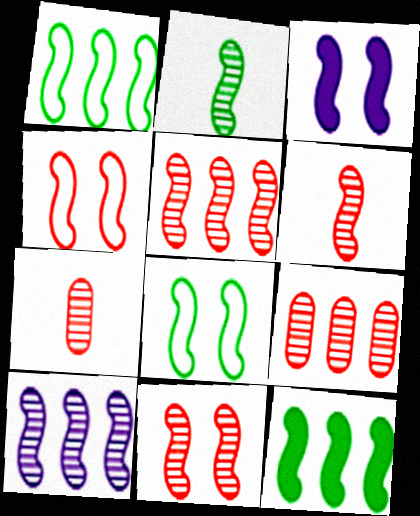[[1, 3, 6], 
[2, 8, 12], 
[2, 10, 11], 
[3, 8, 11], 
[5, 6, 11]]